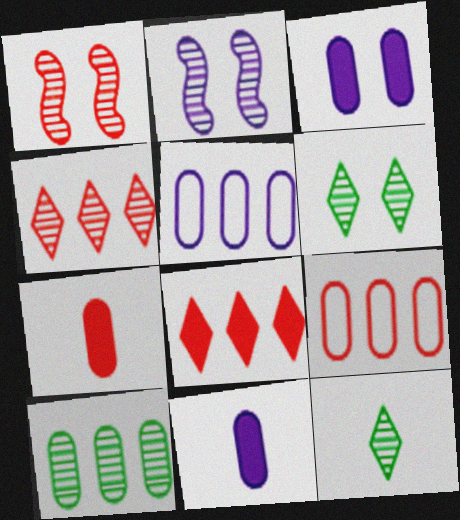[]